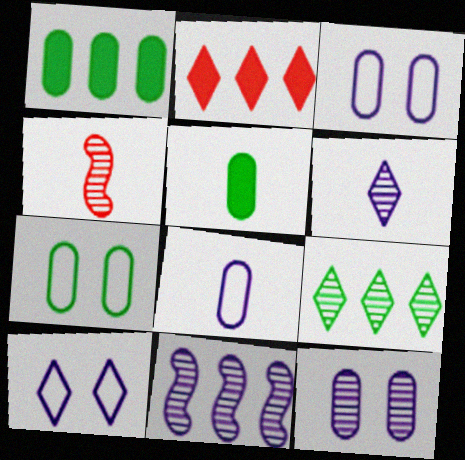[[1, 4, 10], 
[4, 9, 12], 
[6, 11, 12]]